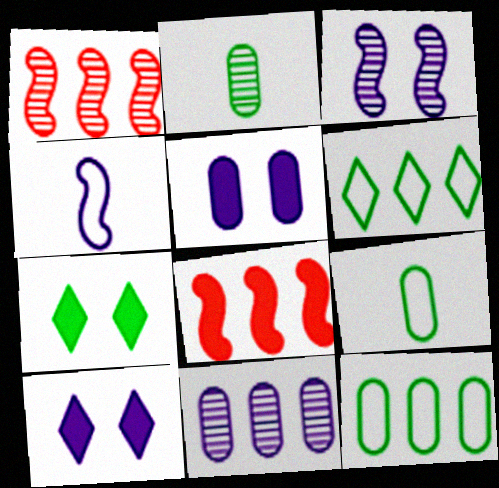[[1, 9, 10], 
[4, 10, 11], 
[6, 8, 11]]